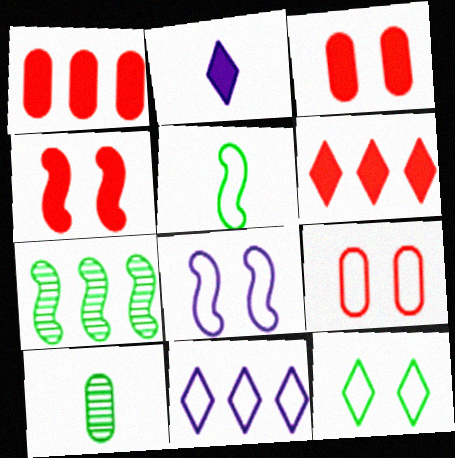[[1, 7, 11], 
[2, 7, 9], 
[4, 10, 11], 
[5, 9, 11], 
[6, 8, 10], 
[8, 9, 12]]